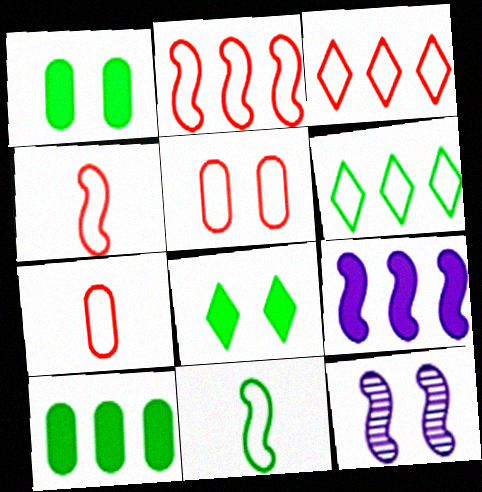[[3, 4, 5], 
[5, 8, 12]]